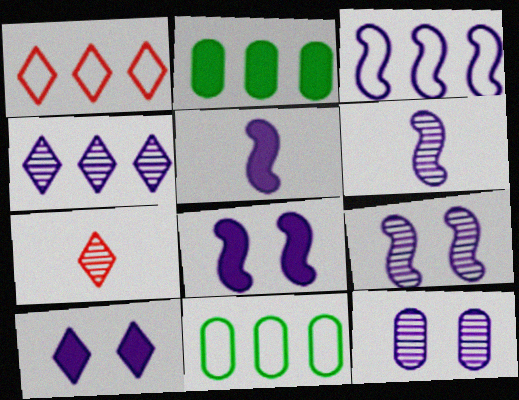[[1, 3, 11], 
[3, 5, 9], 
[3, 6, 8], 
[4, 6, 12], 
[7, 8, 11]]